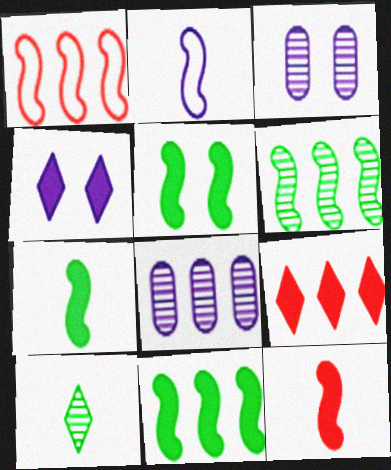[[2, 4, 8], 
[5, 7, 11]]